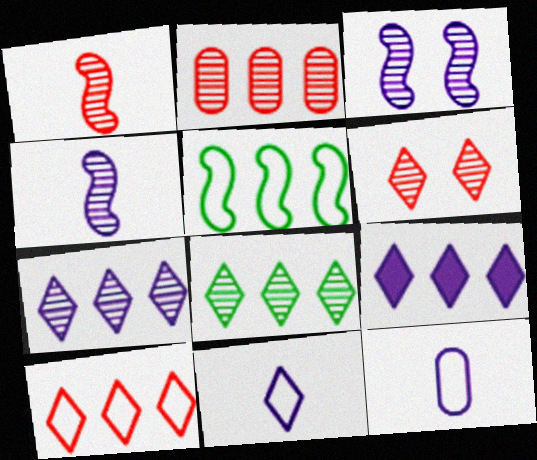[[1, 2, 6], 
[2, 5, 9], 
[3, 9, 12], 
[8, 9, 10]]